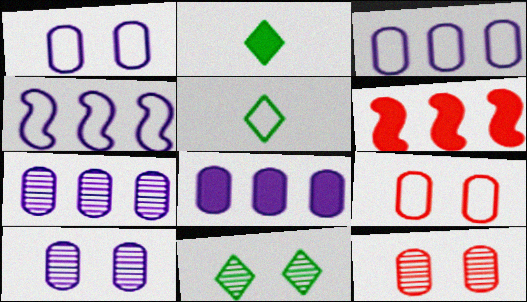[[2, 4, 12], 
[3, 7, 8], 
[4, 5, 9], 
[5, 6, 10]]